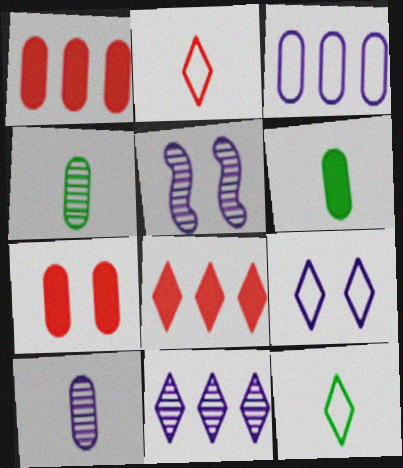[[1, 5, 12], 
[3, 4, 7], 
[5, 10, 11]]